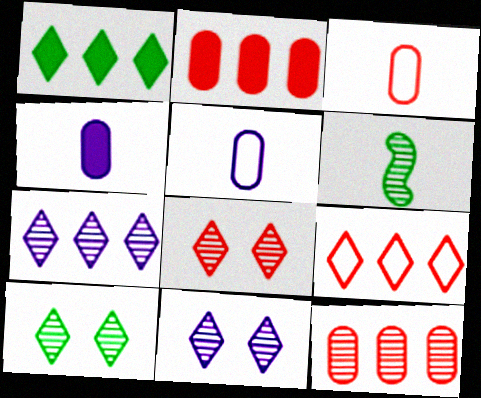[[1, 7, 9], 
[6, 11, 12], 
[8, 10, 11]]